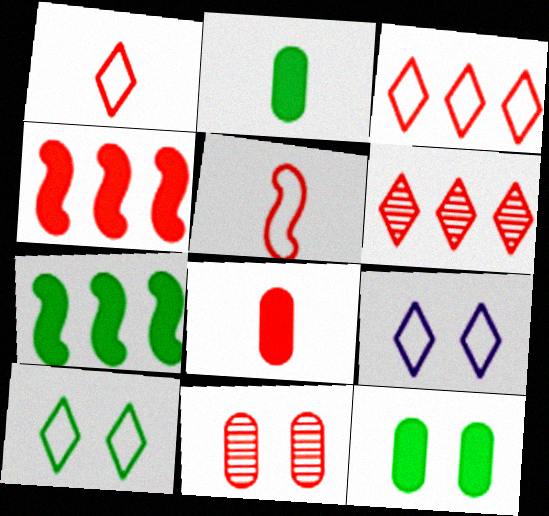[[1, 4, 11]]